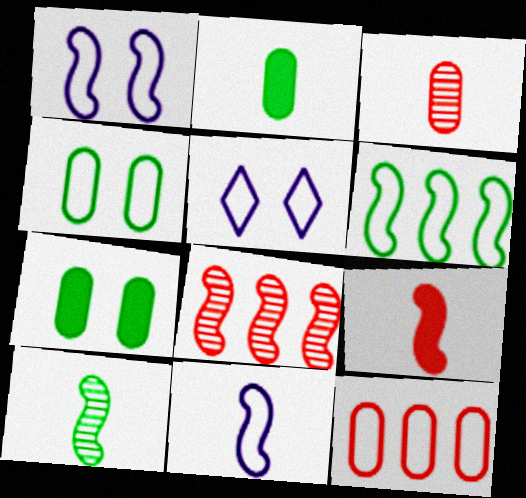[[2, 5, 8], 
[9, 10, 11]]